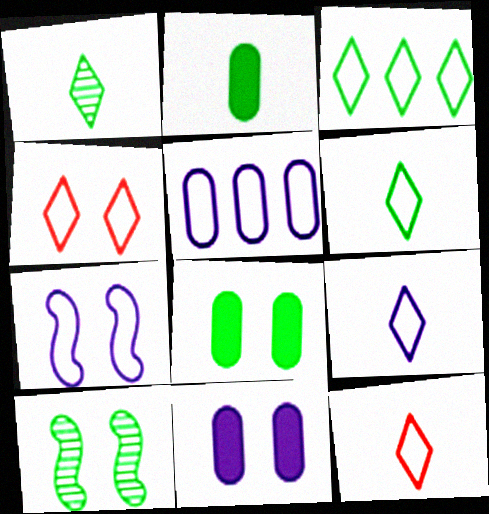[[2, 3, 10], 
[3, 4, 9], 
[4, 10, 11], 
[5, 7, 9], 
[6, 9, 12]]